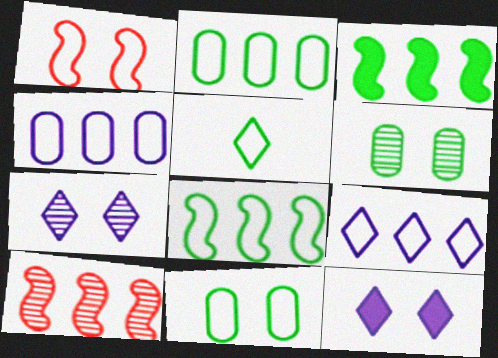[[1, 4, 5], 
[1, 6, 12], 
[3, 5, 6], 
[5, 8, 11]]